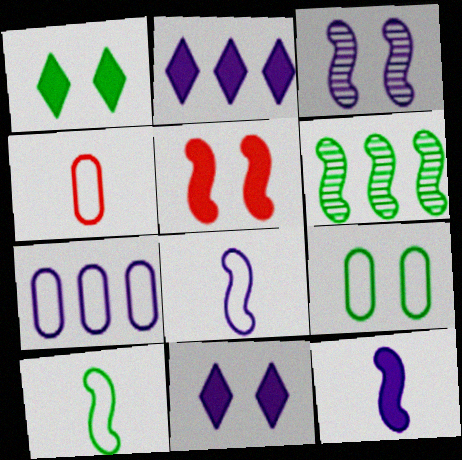[[4, 6, 11], 
[4, 7, 9], 
[5, 6, 8]]